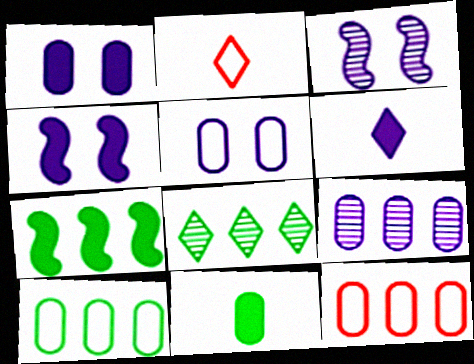[[7, 8, 10]]